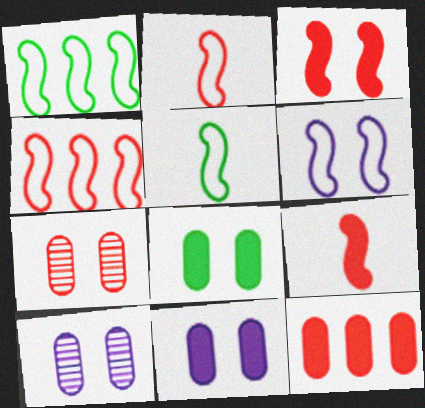[[1, 2, 6], 
[4, 5, 6]]